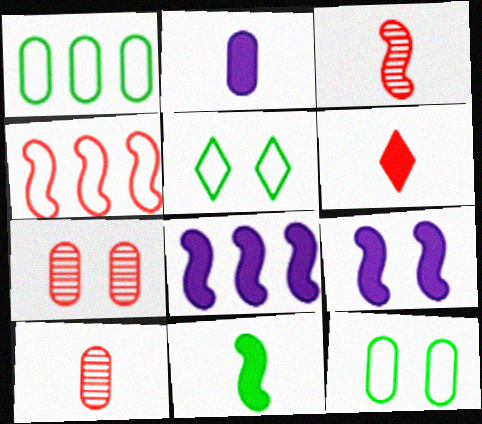[[1, 2, 7], 
[2, 6, 11], 
[4, 6, 7], 
[5, 7, 9], 
[5, 8, 10]]